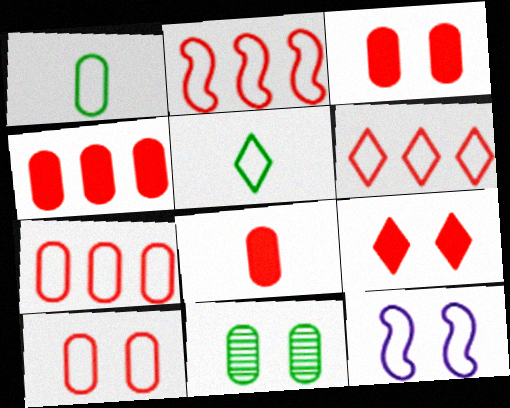[[1, 6, 12], 
[2, 6, 7], 
[3, 4, 8], 
[5, 7, 12], 
[9, 11, 12]]